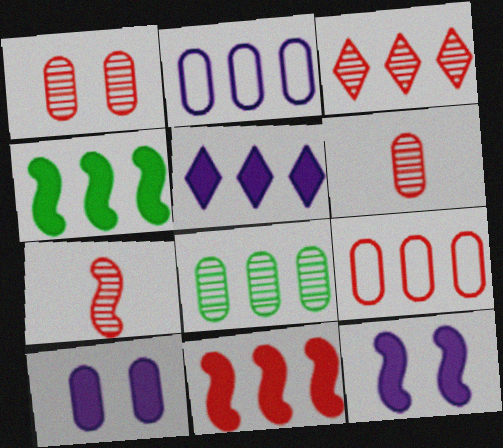[[1, 3, 7], 
[2, 3, 4], 
[3, 9, 11]]